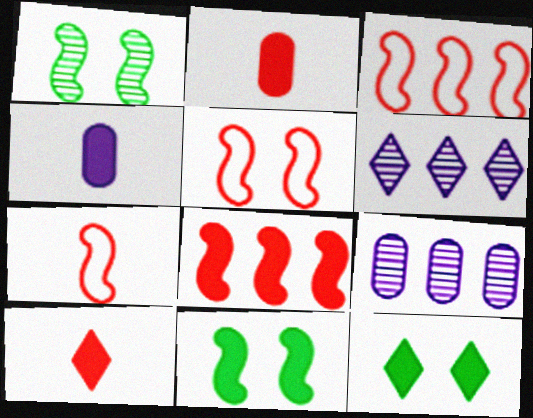[[3, 5, 7], 
[4, 8, 12], 
[7, 9, 12]]